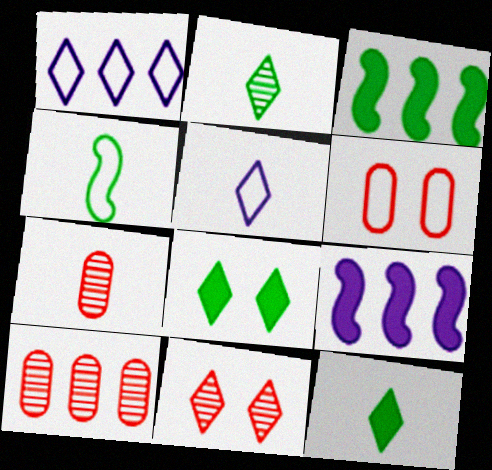[[1, 3, 10], 
[1, 4, 6], 
[1, 11, 12], 
[2, 6, 9]]